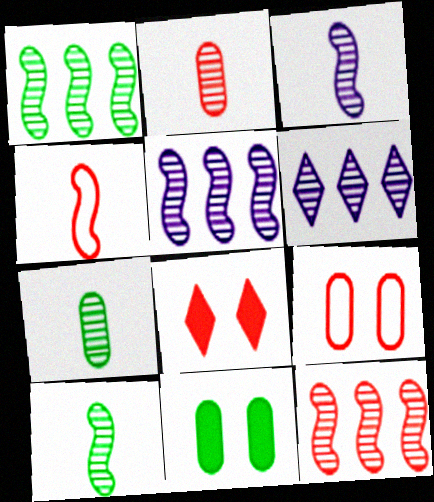[[1, 5, 12], 
[4, 6, 11]]